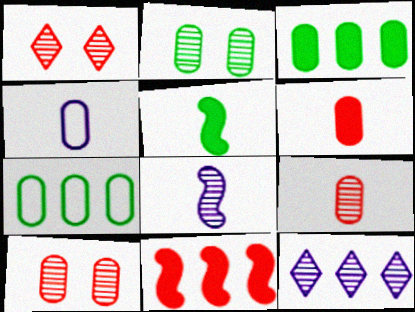[[3, 4, 10], 
[7, 11, 12]]